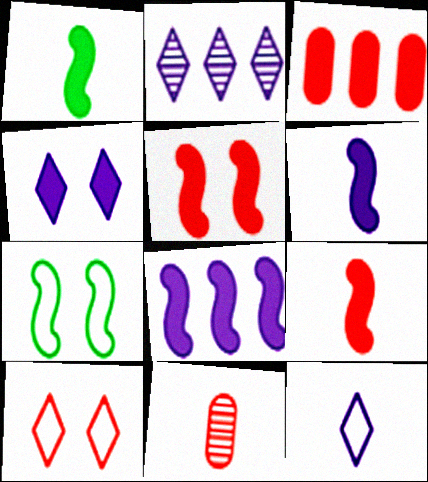[[1, 3, 4], 
[1, 5, 8], 
[1, 6, 9], 
[1, 11, 12], 
[2, 4, 12]]